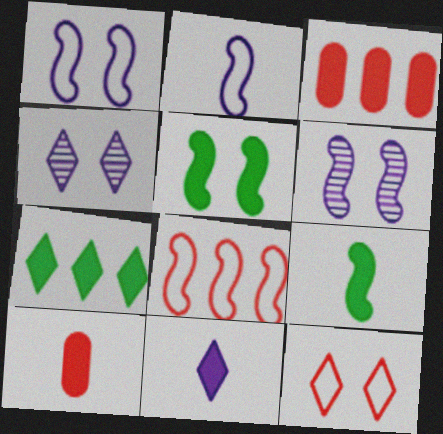[[3, 5, 11], 
[6, 8, 9], 
[9, 10, 11]]